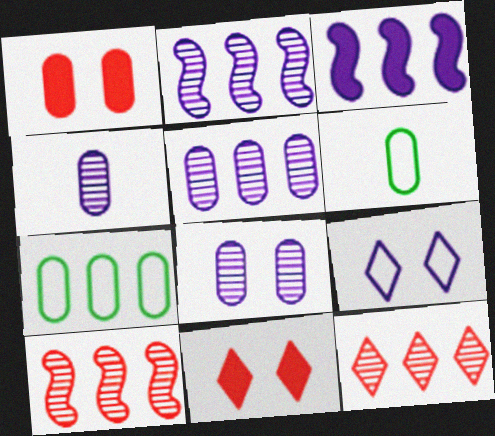[[1, 4, 7], 
[1, 5, 6], 
[2, 6, 11], 
[3, 4, 9], 
[3, 7, 12], 
[4, 5, 8]]